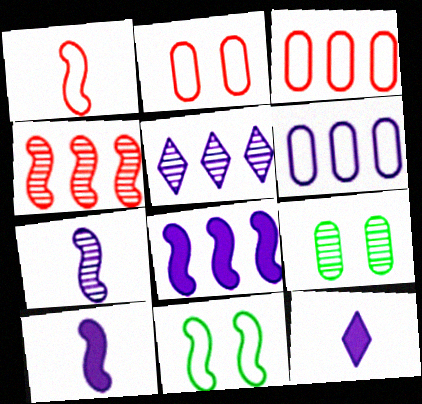[[4, 10, 11], 
[5, 6, 8]]